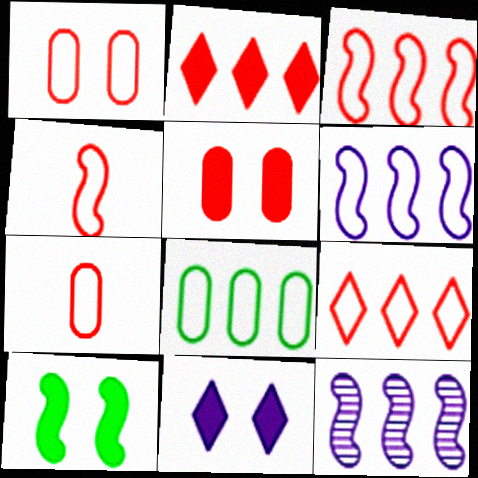[[1, 4, 9], 
[2, 8, 12], 
[4, 10, 12], 
[5, 10, 11], 
[6, 8, 9]]